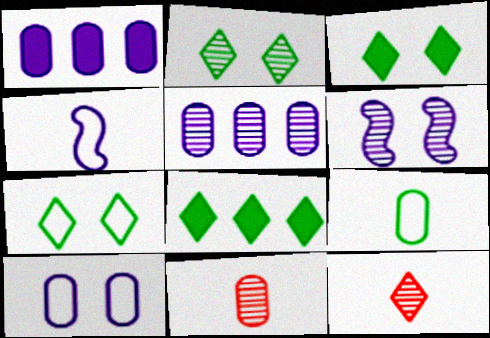[[2, 3, 7]]